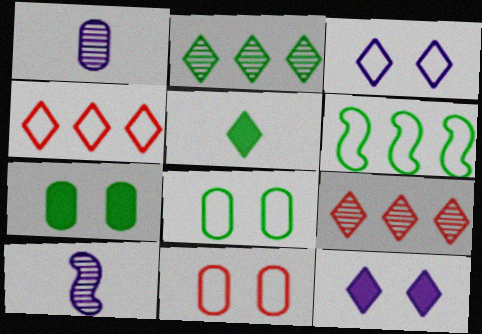[[3, 5, 9], 
[4, 7, 10]]